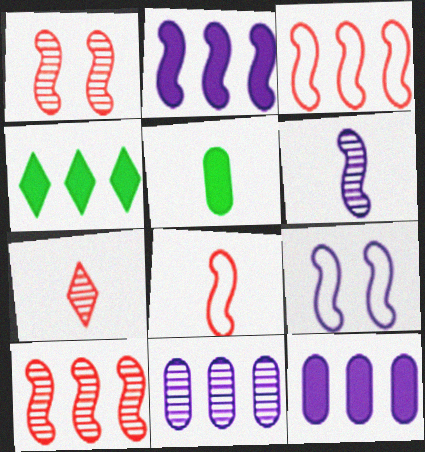[[2, 6, 9], 
[3, 4, 11]]